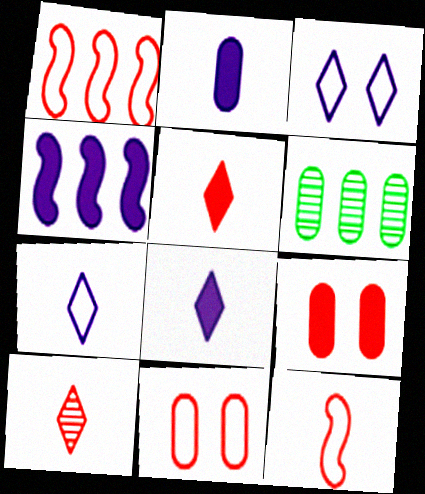[[1, 9, 10], 
[2, 6, 11]]